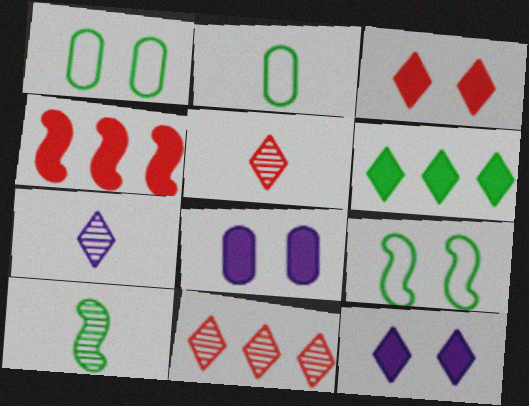[[1, 4, 7], 
[1, 6, 10]]